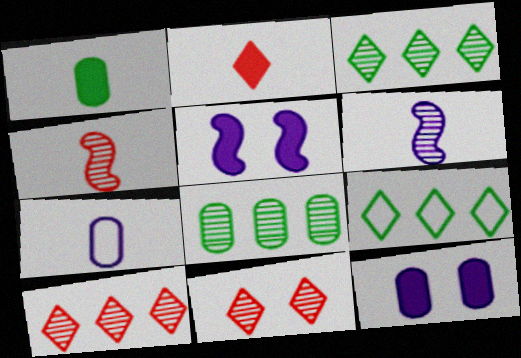[[4, 9, 12], 
[6, 8, 11]]